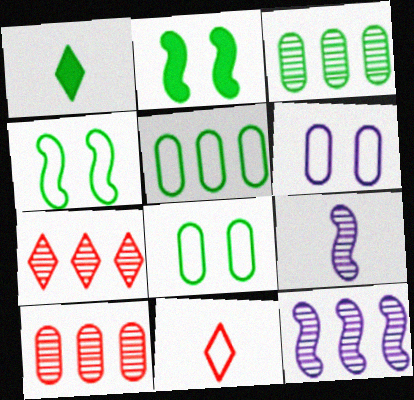[[1, 3, 4], 
[3, 7, 12]]